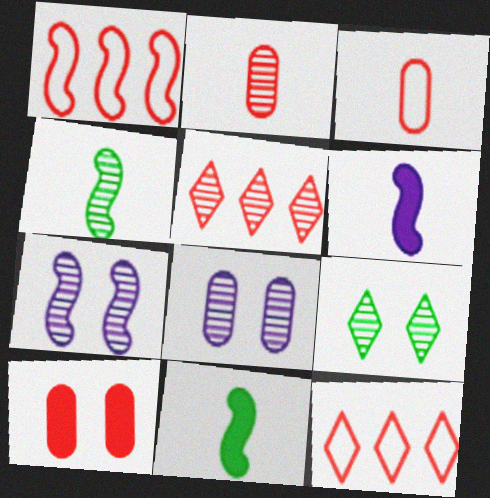[[1, 7, 11], 
[4, 5, 8], 
[8, 11, 12]]